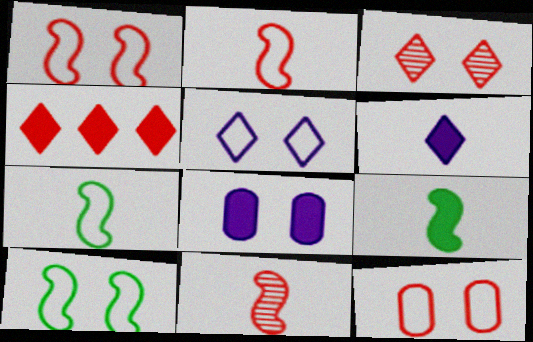[[3, 8, 10], 
[4, 8, 9], 
[4, 11, 12], 
[5, 10, 12]]